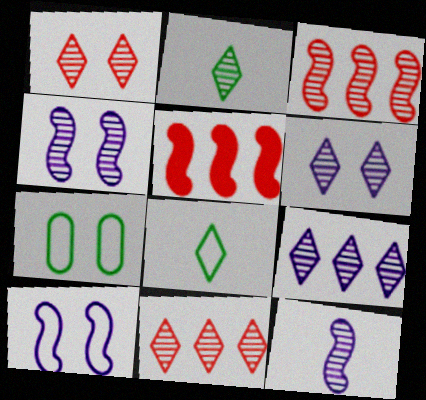[[1, 2, 9], 
[2, 6, 11]]